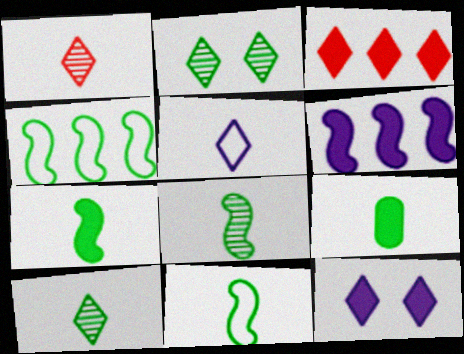[[2, 3, 5], 
[2, 4, 9], 
[7, 8, 11], 
[9, 10, 11]]